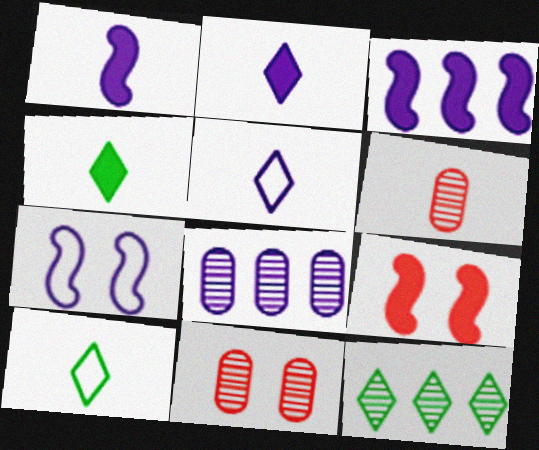[[1, 6, 10], 
[2, 7, 8], 
[3, 10, 11], 
[8, 9, 10]]